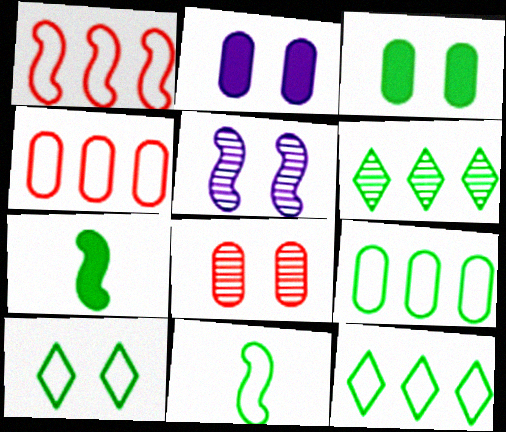[[1, 5, 7], 
[3, 6, 11], 
[9, 10, 11]]